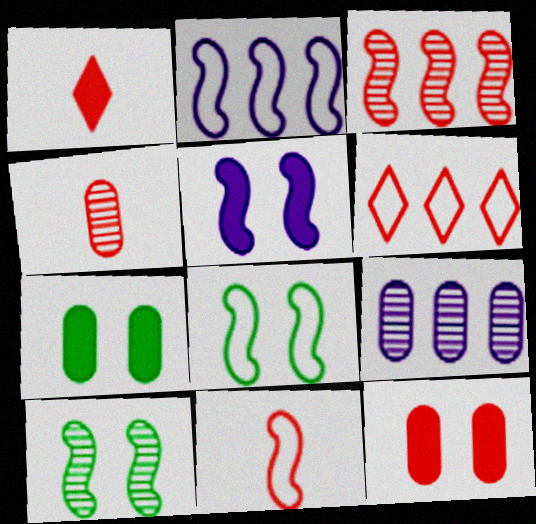[[1, 4, 11], 
[1, 8, 9], 
[2, 8, 11]]